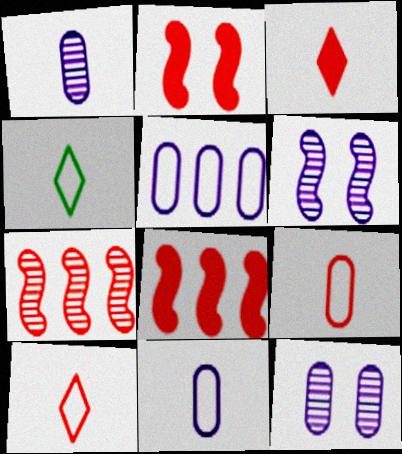[[4, 8, 12]]